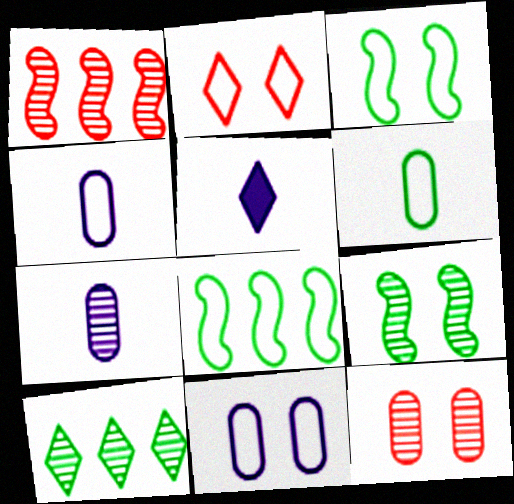[[2, 3, 11], 
[2, 4, 8], 
[2, 5, 10], 
[5, 8, 12]]